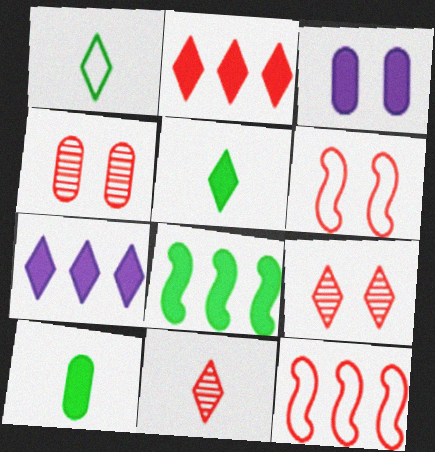[[1, 7, 9]]